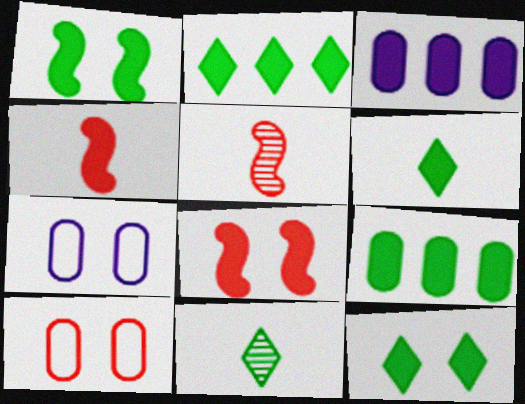[[1, 6, 9], 
[2, 5, 7], 
[2, 6, 12], 
[3, 4, 12], 
[3, 6, 8]]